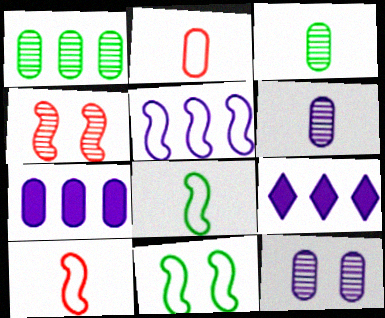[[5, 10, 11]]